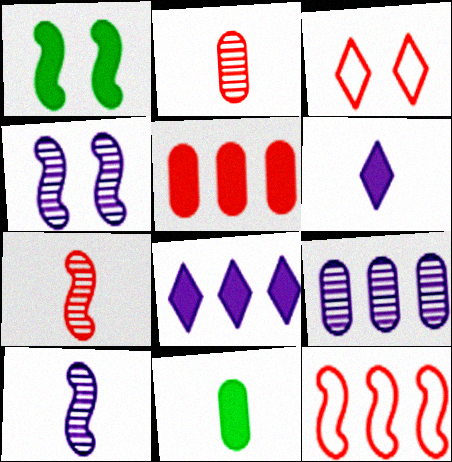[[1, 5, 6], 
[1, 10, 12], 
[3, 5, 7]]